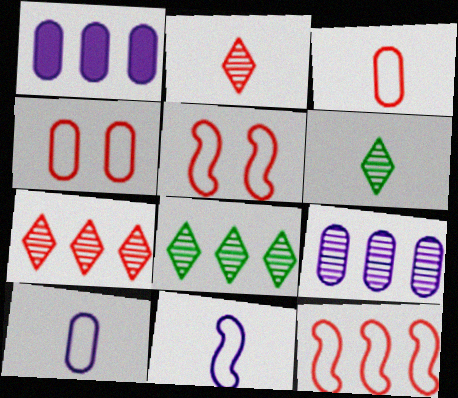[[1, 5, 6], 
[1, 8, 12]]